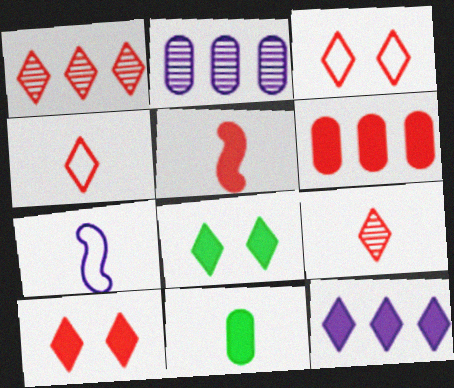[[1, 4, 10], 
[5, 6, 10], 
[7, 9, 11]]